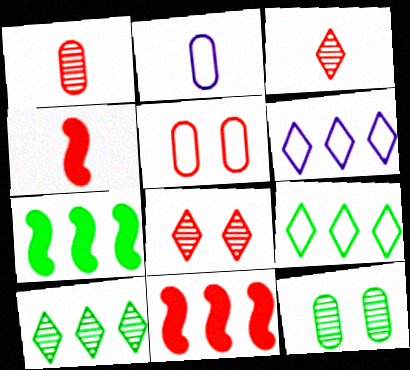[[2, 7, 8], 
[3, 5, 11], 
[4, 6, 12]]